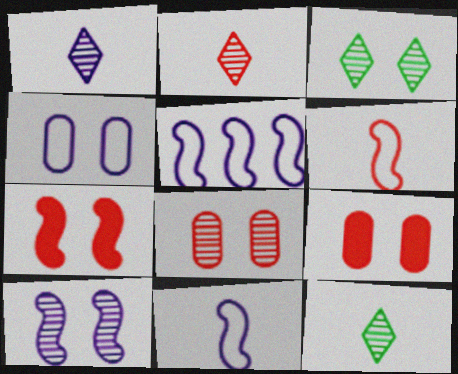[[1, 2, 12], 
[3, 4, 7], 
[3, 8, 10], 
[5, 9, 12]]